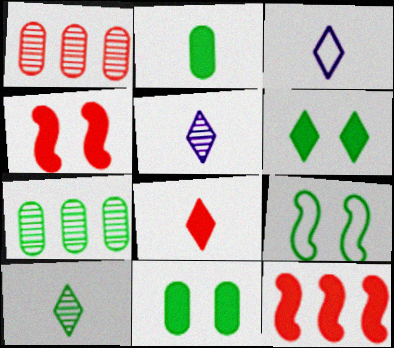[[3, 4, 7], 
[3, 8, 10]]